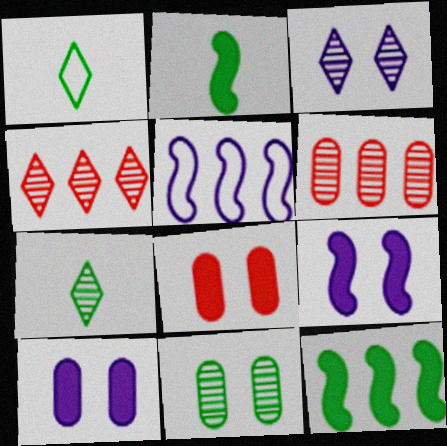[[1, 6, 9], 
[1, 11, 12], 
[3, 4, 7], 
[5, 7, 8]]